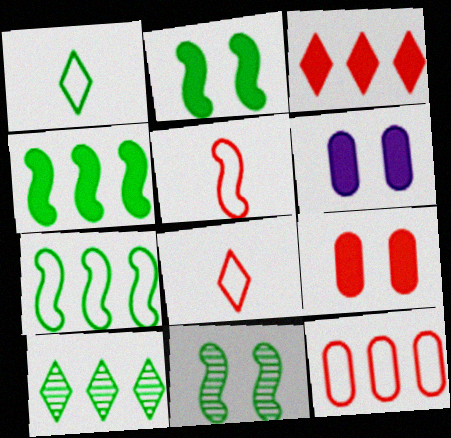[[5, 6, 10]]